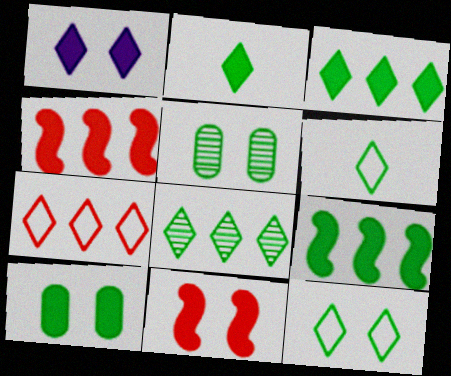[[1, 10, 11], 
[2, 8, 12], 
[2, 9, 10], 
[5, 6, 9]]